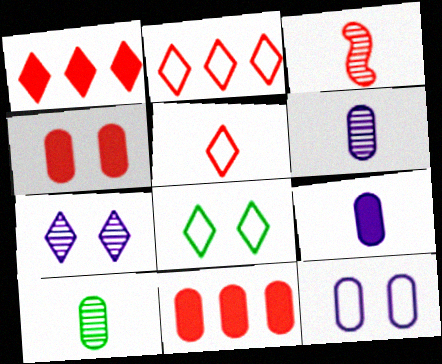[[2, 3, 4], 
[10, 11, 12]]